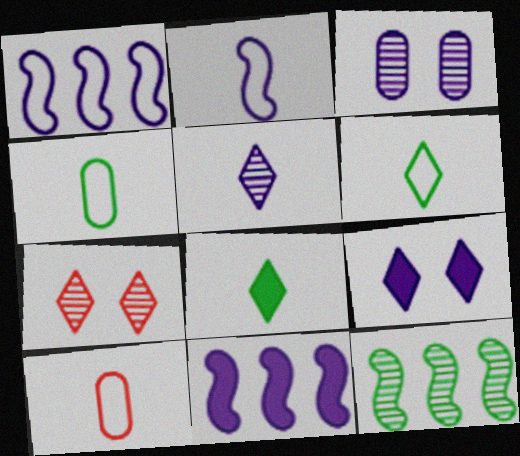[[2, 6, 10], 
[4, 7, 11], 
[9, 10, 12]]